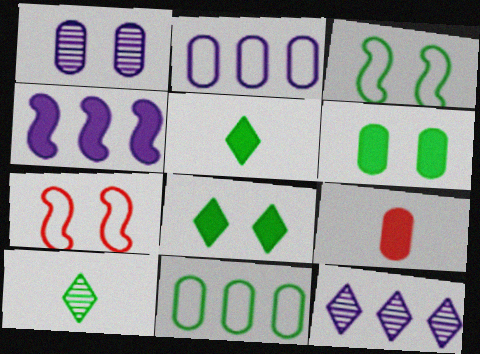[[1, 7, 8], 
[1, 9, 11], 
[2, 4, 12], 
[3, 9, 12], 
[4, 8, 9]]